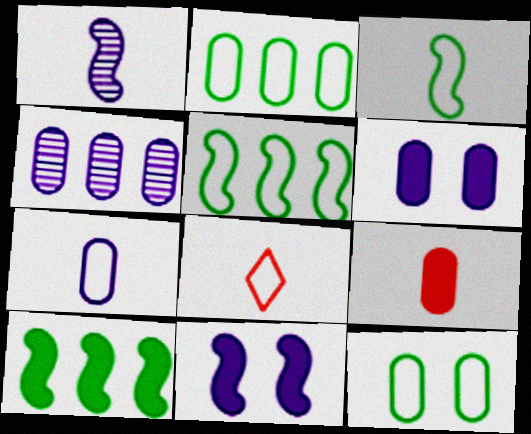[[3, 7, 8], 
[4, 6, 7], 
[4, 9, 12]]